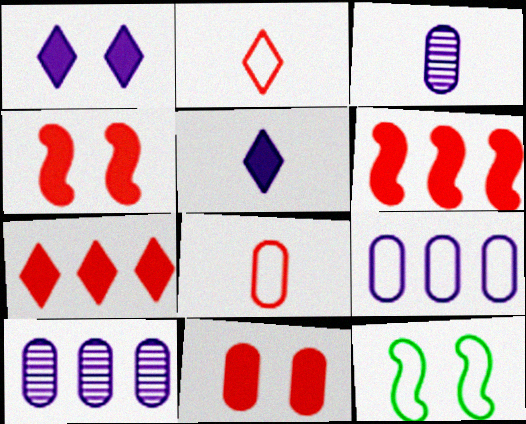[[2, 9, 12], 
[3, 7, 12]]